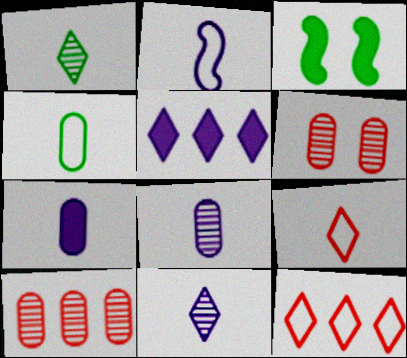[[2, 4, 9], 
[2, 7, 11], 
[3, 8, 12]]